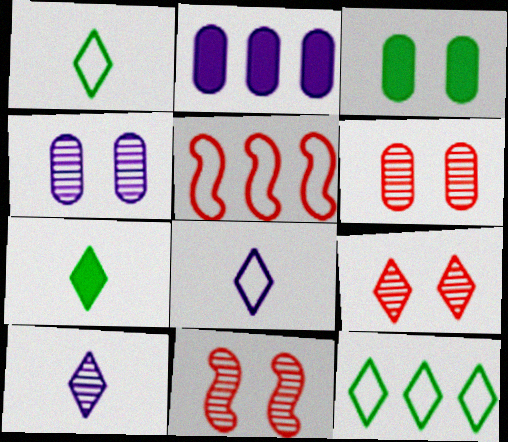[[1, 2, 11], 
[3, 5, 10], 
[4, 5, 7], 
[6, 9, 11]]